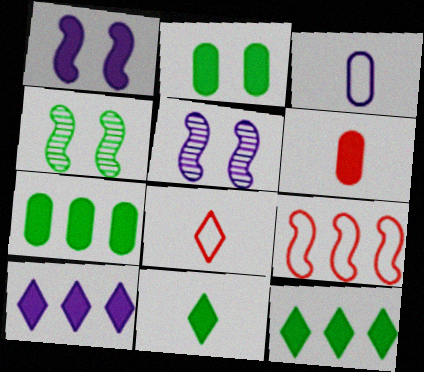[[1, 6, 12], 
[3, 5, 10], 
[5, 7, 8]]